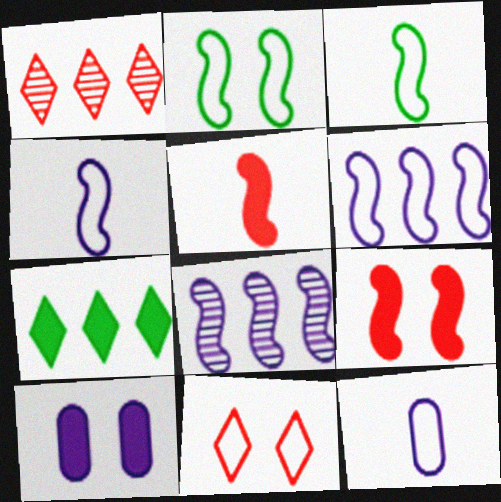[[1, 3, 10], 
[2, 5, 8], 
[3, 8, 9], 
[5, 7, 10]]